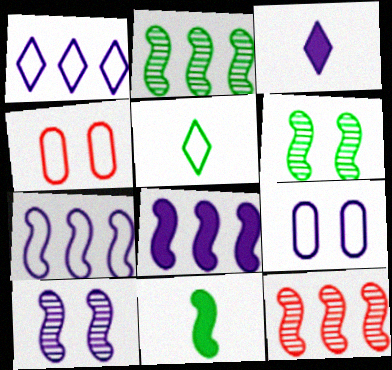[[2, 3, 4], 
[4, 5, 7]]